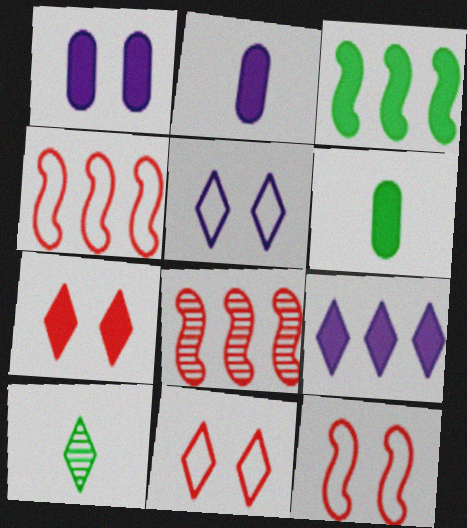[[1, 4, 10], 
[2, 3, 7], 
[5, 6, 8], 
[9, 10, 11]]